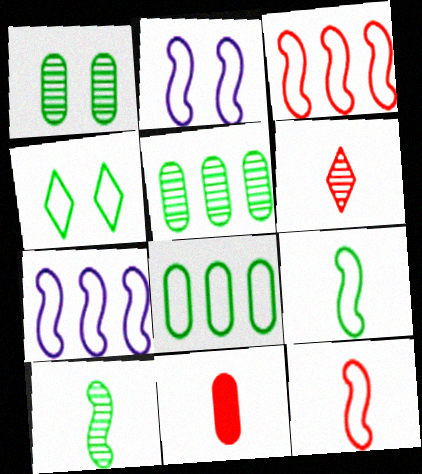[[2, 3, 9], 
[4, 8, 9], 
[6, 11, 12]]